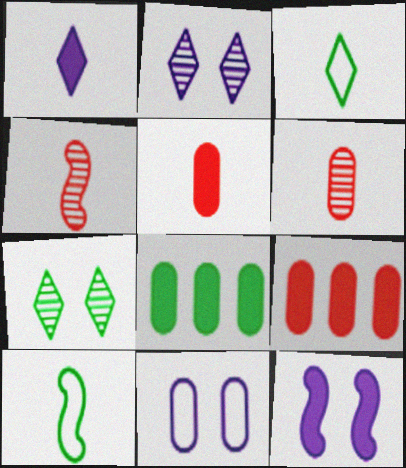[[1, 6, 10], 
[2, 9, 10], 
[2, 11, 12], 
[6, 8, 11], 
[7, 8, 10]]